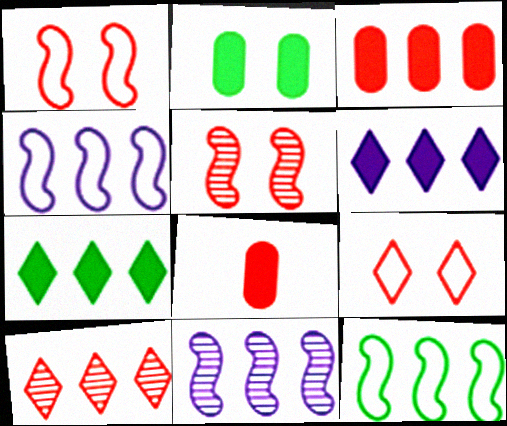[[1, 8, 10]]